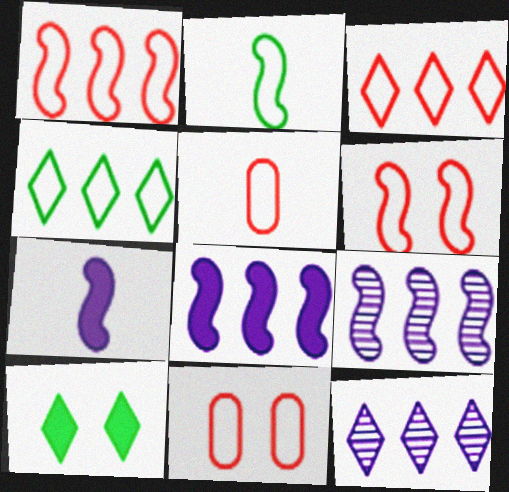[[3, 5, 6], 
[5, 9, 10]]